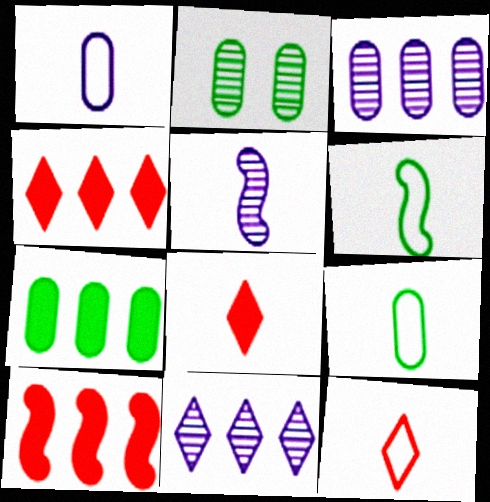[[1, 6, 12], 
[2, 7, 9], 
[5, 8, 9]]